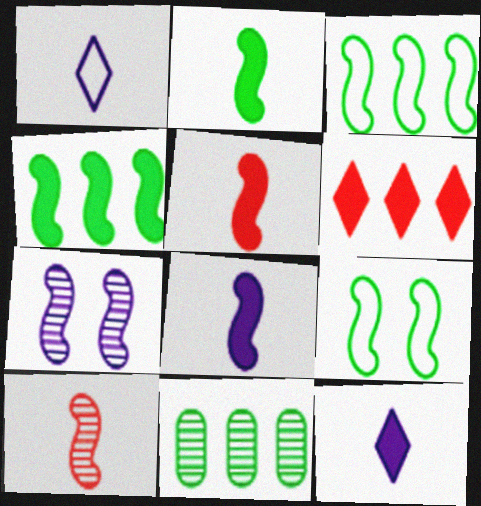[[2, 5, 8], 
[3, 5, 7]]